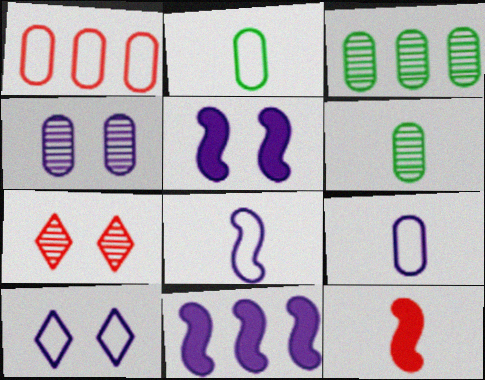[[1, 7, 12], 
[2, 7, 11], 
[3, 10, 12], 
[4, 5, 10]]